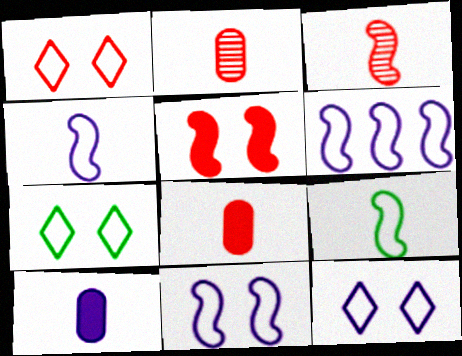[[1, 7, 12], 
[4, 6, 11]]